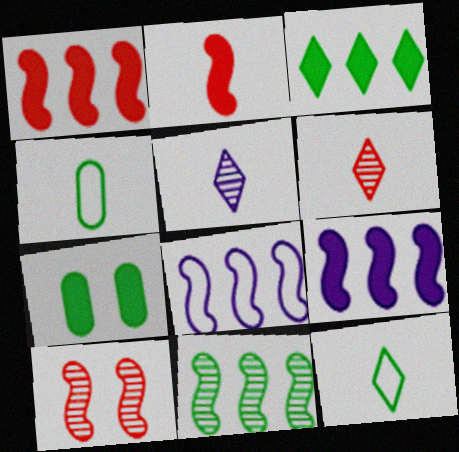[[1, 8, 11], 
[2, 4, 5], 
[6, 7, 8], 
[7, 11, 12]]